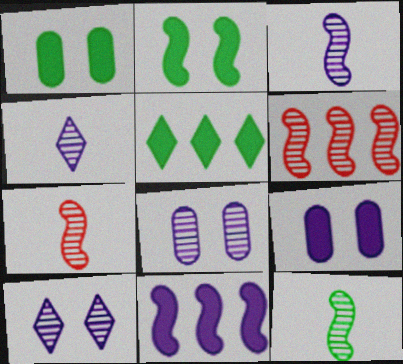[[3, 7, 12]]